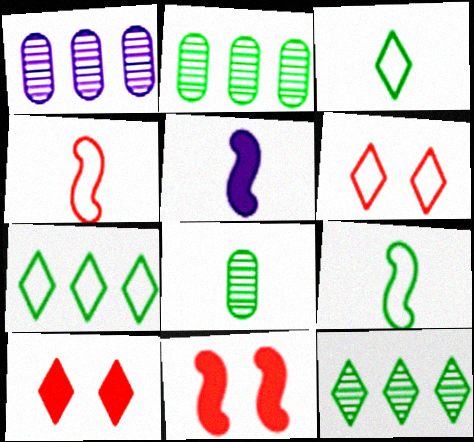[[1, 3, 11], 
[1, 9, 10], 
[2, 5, 6]]